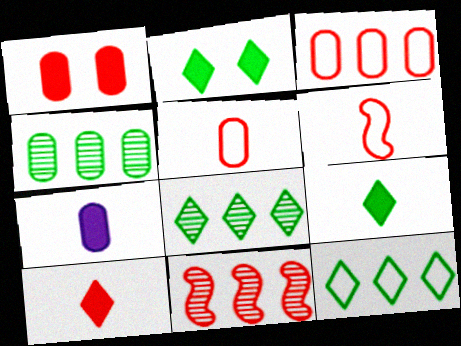[]